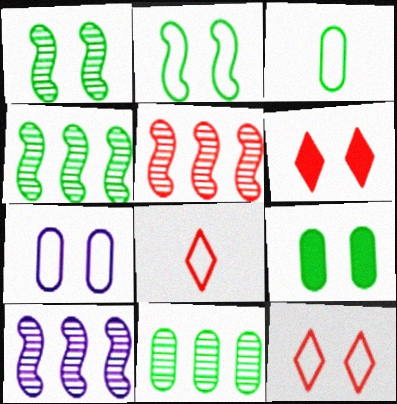[[1, 6, 7], 
[2, 7, 12], 
[3, 6, 10], 
[3, 9, 11], 
[4, 5, 10], 
[8, 9, 10]]